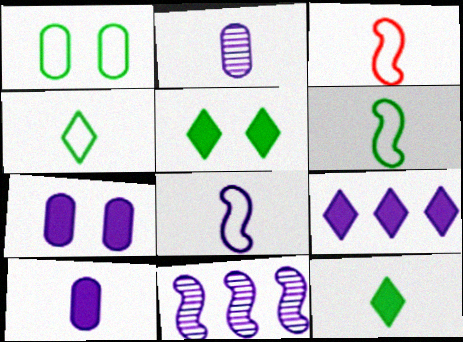[[2, 3, 12], 
[3, 6, 8]]